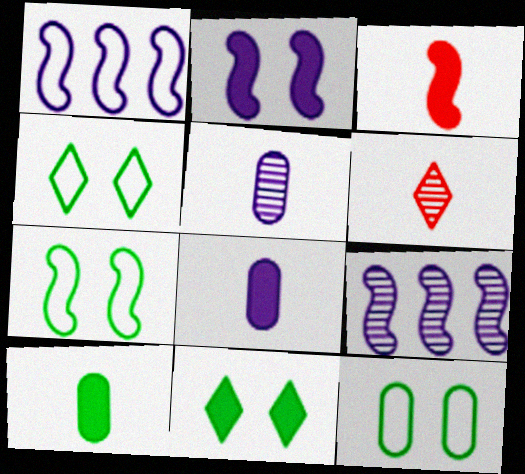[[3, 7, 9], 
[4, 7, 12]]